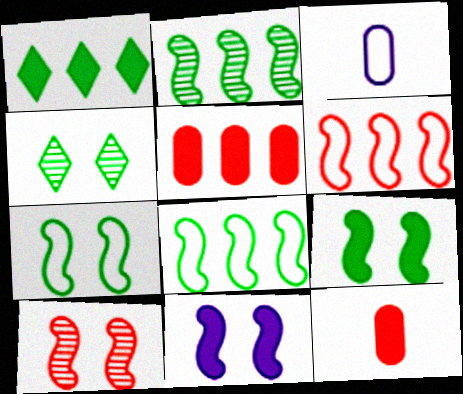[[1, 3, 10], 
[1, 11, 12], 
[7, 10, 11]]